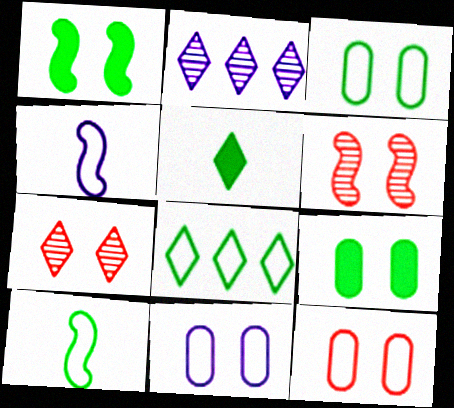[[1, 7, 11], 
[3, 8, 10], 
[3, 11, 12], 
[4, 8, 12]]